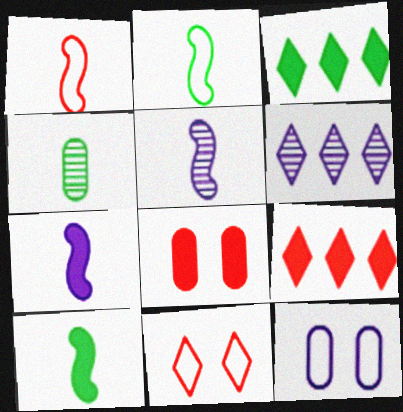[[1, 5, 10], 
[2, 6, 8], 
[3, 7, 8], 
[6, 7, 12]]